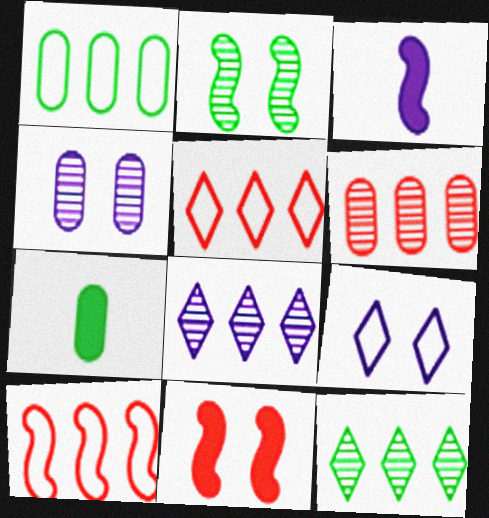[[2, 3, 10]]